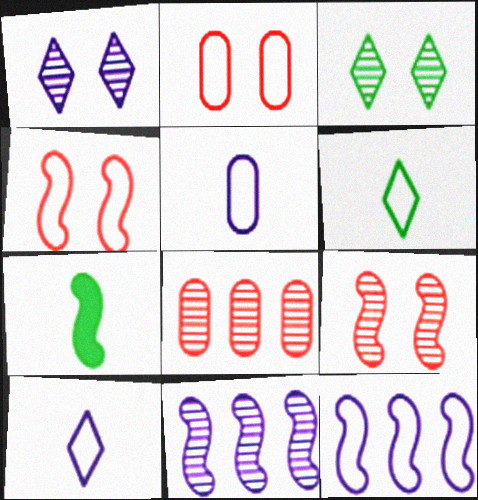[[2, 6, 12], 
[4, 7, 11], 
[7, 9, 12]]